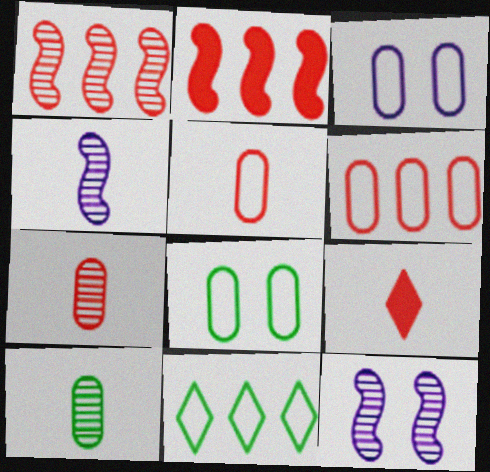[]